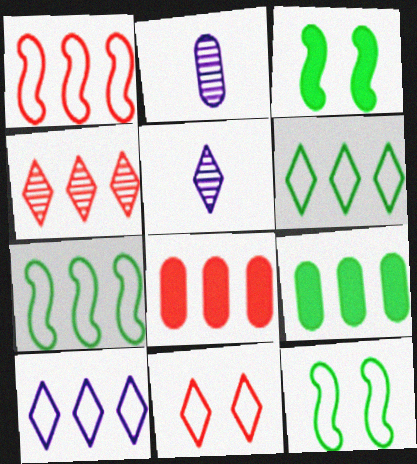[[1, 4, 8], 
[5, 8, 12]]